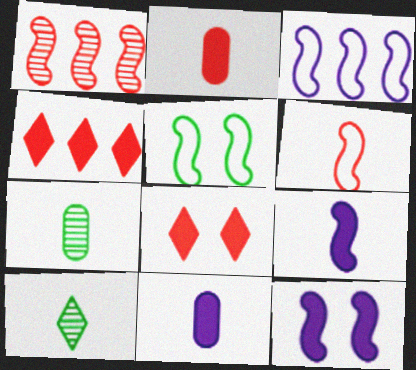[[1, 5, 9], 
[3, 5, 6], 
[3, 7, 8], 
[6, 10, 11]]